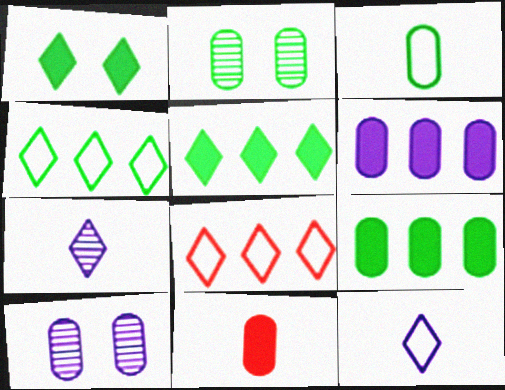[[1, 7, 8], 
[2, 3, 9]]